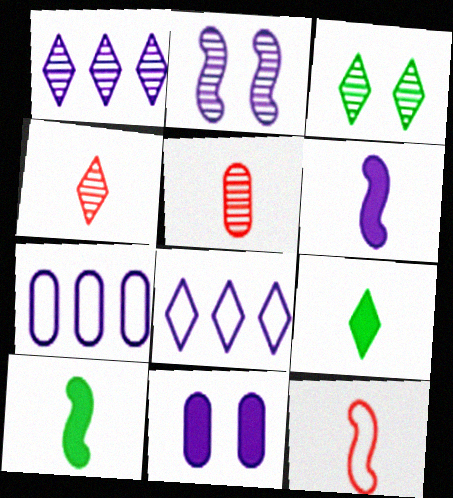[[1, 3, 4]]